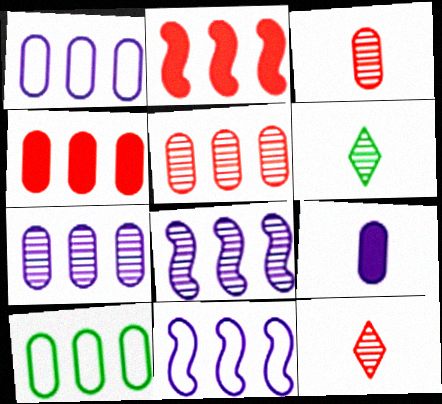[[4, 7, 10]]